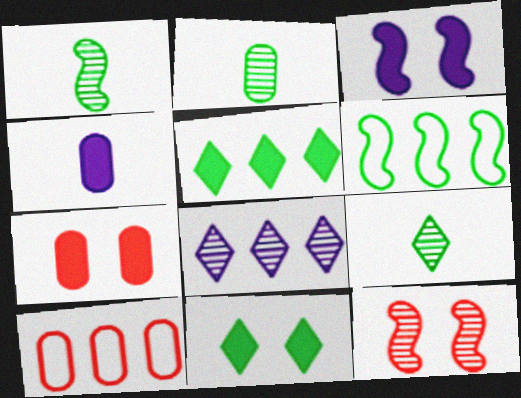[[1, 2, 9], 
[2, 6, 11], 
[2, 8, 12], 
[3, 7, 11], 
[3, 9, 10]]